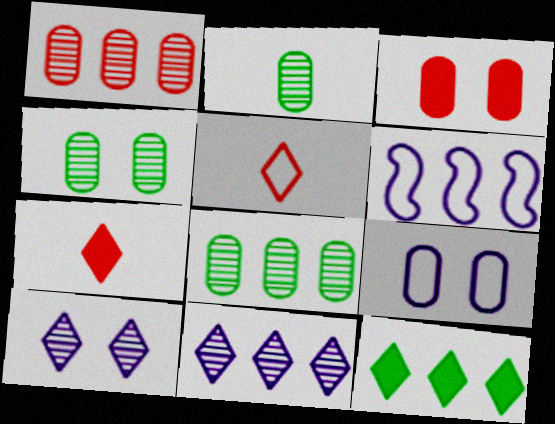[[1, 6, 12], 
[2, 4, 8], 
[3, 4, 9], 
[4, 6, 7], 
[5, 10, 12]]